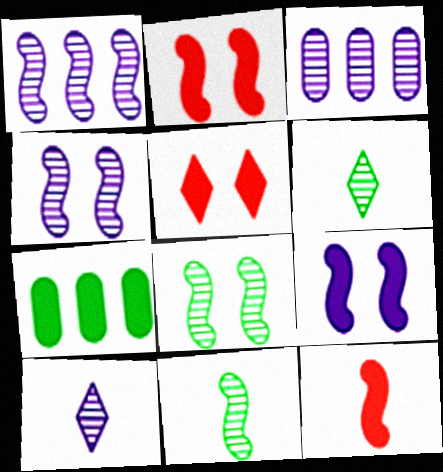[[3, 4, 10]]